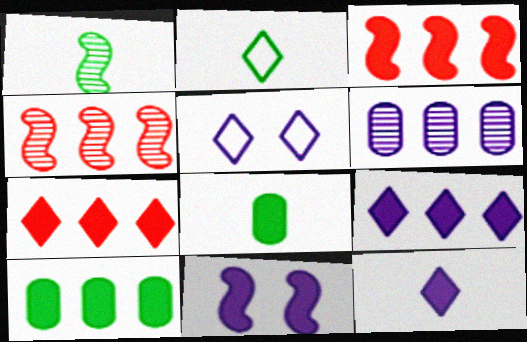[[1, 2, 8], 
[3, 9, 10], 
[4, 5, 8], 
[7, 8, 11]]